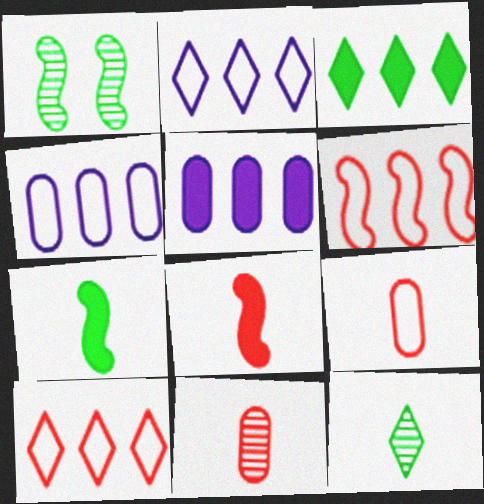[]